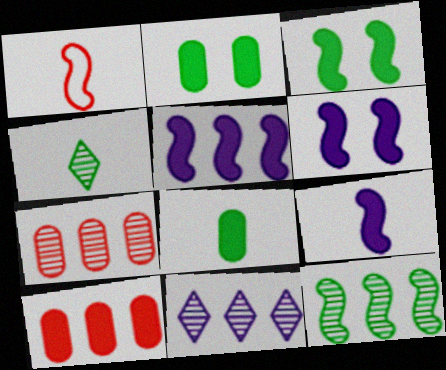[[1, 2, 11], 
[1, 6, 12], 
[5, 6, 9], 
[7, 11, 12]]